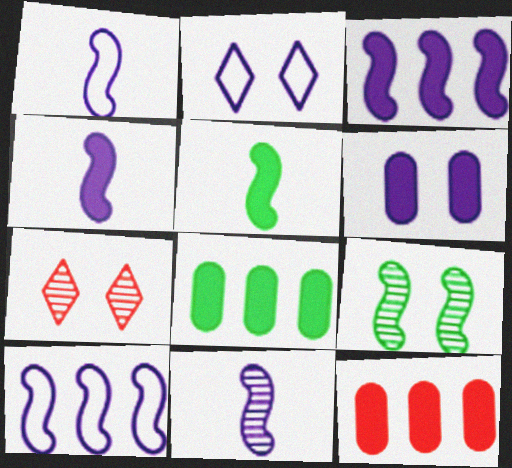[[1, 4, 11], 
[1, 7, 8]]